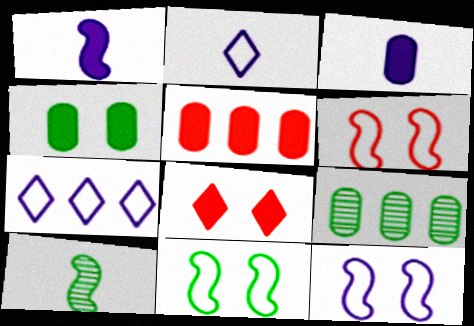[[3, 4, 5], 
[6, 11, 12]]